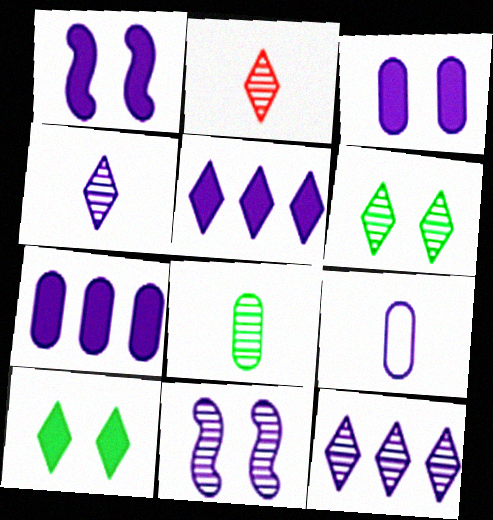[[1, 9, 12], 
[2, 6, 12], 
[5, 9, 11]]